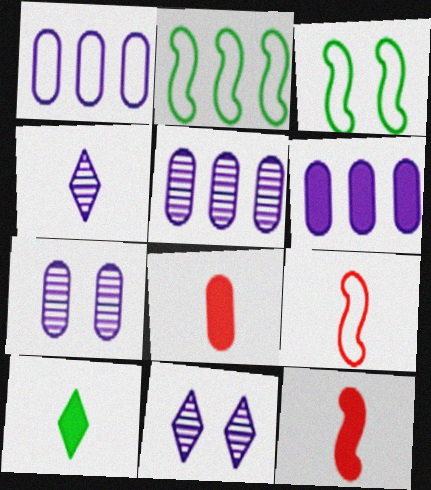[[1, 5, 6], 
[2, 8, 11]]